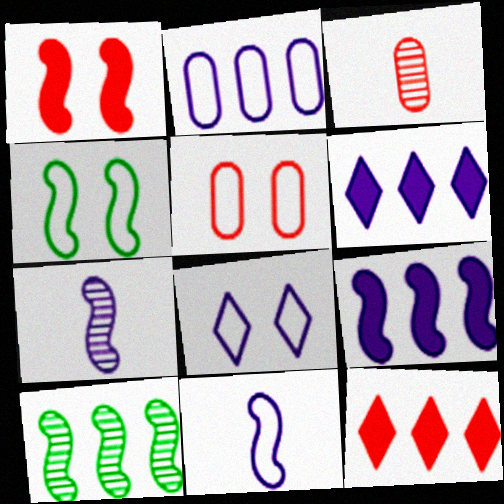[[1, 10, 11], 
[2, 8, 11], 
[2, 10, 12], 
[3, 4, 6], 
[4, 5, 8]]